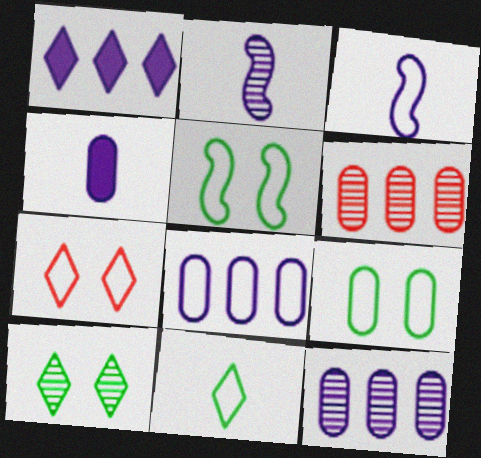[[2, 6, 10], 
[4, 6, 9]]